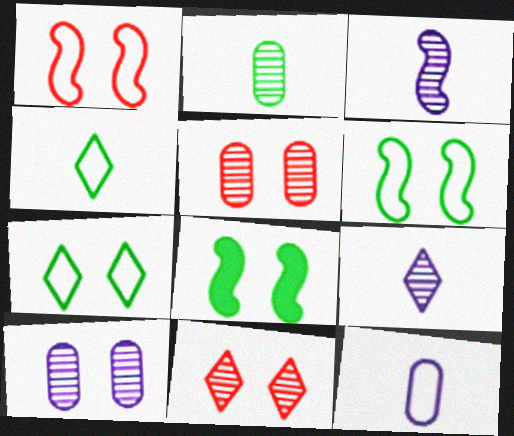[]